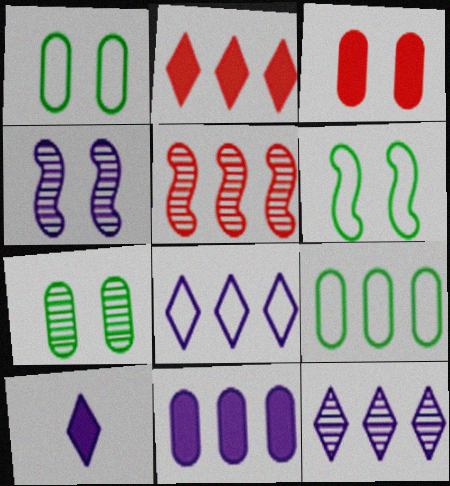[[1, 5, 10]]